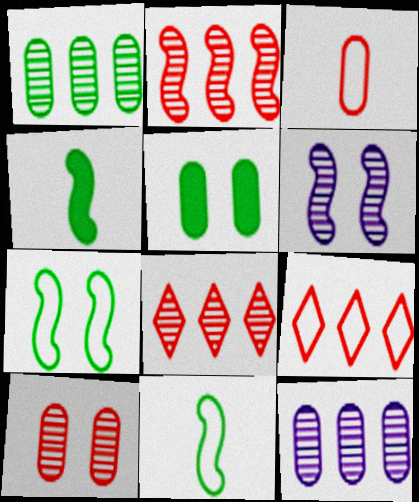[[3, 5, 12]]